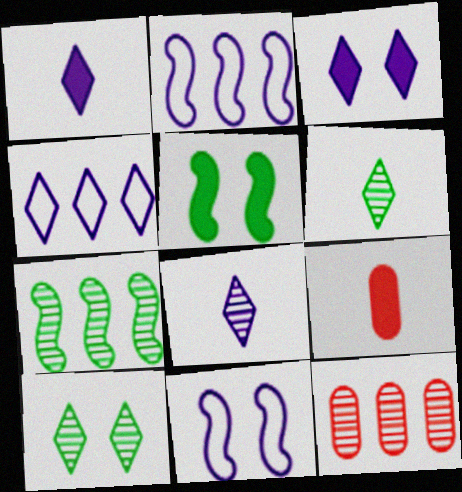[[2, 9, 10], 
[3, 4, 8]]